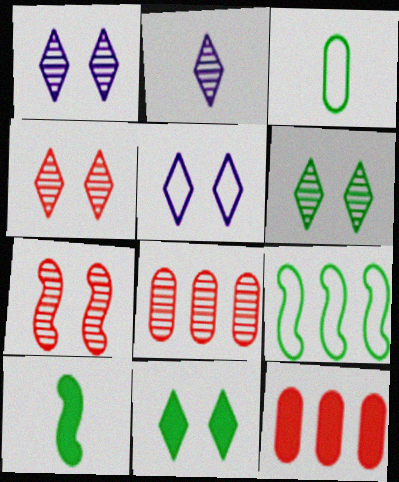[[1, 4, 6], 
[4, 5, 11], 
[5, 8, 10]]